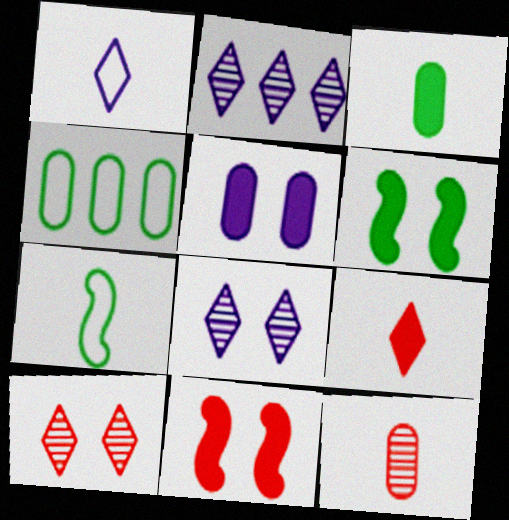[[4, 5, 12]]